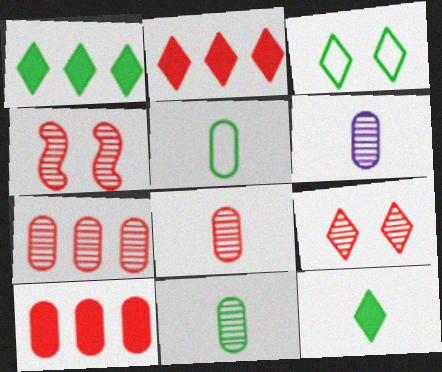[[6, 8, 11]]